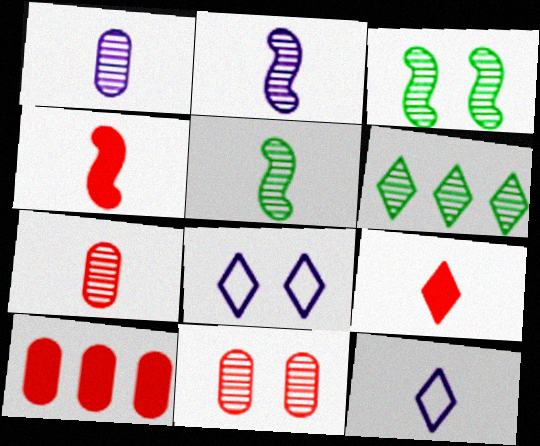[[2, 6, 11], 
[3, 10, 12], 
[5, 8, 10], 
[6, 8, 9]]